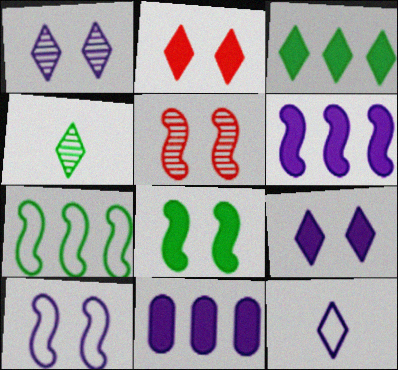[[5, 8, 10]]